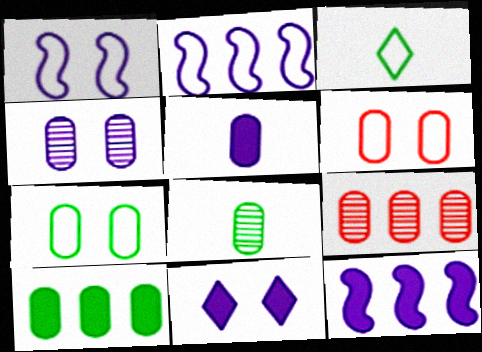[[1, 4, 11], 
[2, 3, 6], 
[4, 8, 9], 
[5, 7, 9], 
[5, 11, 12], 
[7, 8, 10]]